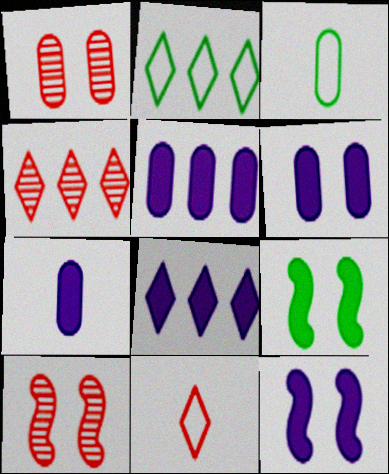[[1, 3, 5], 
[2, 4, 8], 
[2, 7, 10], 
[3, 4, 12], 
[3, 8, 10], 
[5, 6, 7], 
[7, 8, 12]]